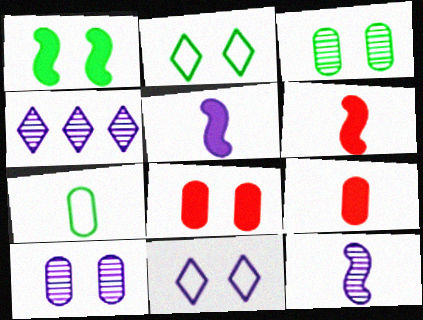[[1, 2, 3], 
[4, 10, 12]]